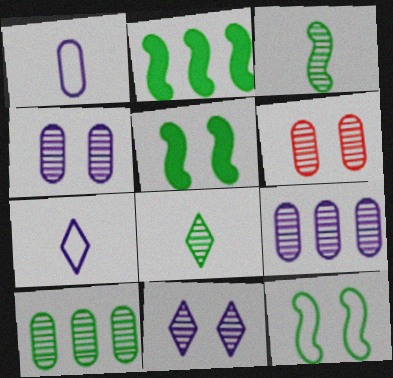[[2, 3, 12], 
[2, 6, 7]]